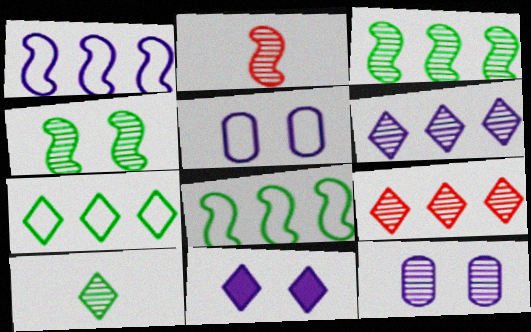[]